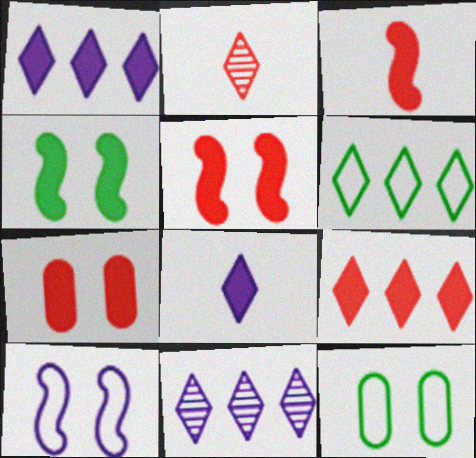[[3, 7, 9], 
[3, 11, 12], 
[6, 9, 11]]